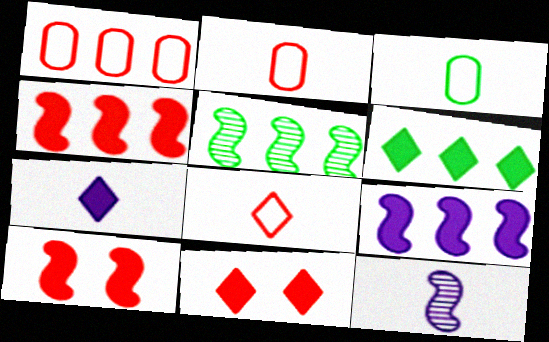[[6, 7, 11]]